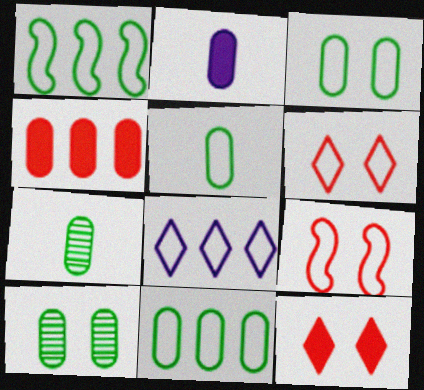[[3, 5, 11], 
[5, 8, 9]]